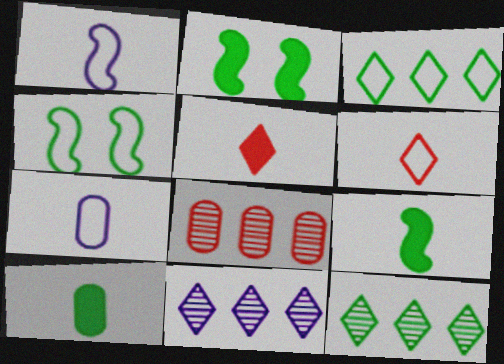[[4, 10, 12]]